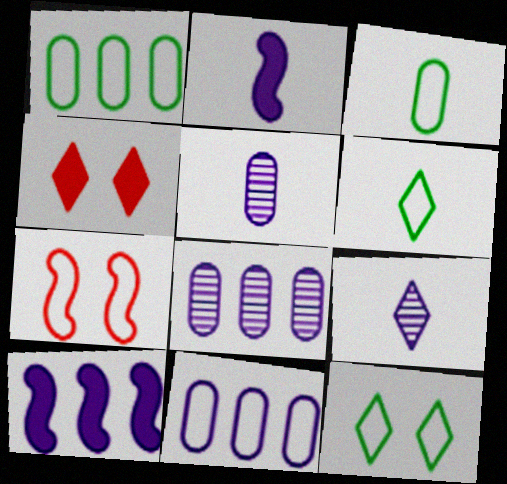[[6, 7, 11]]